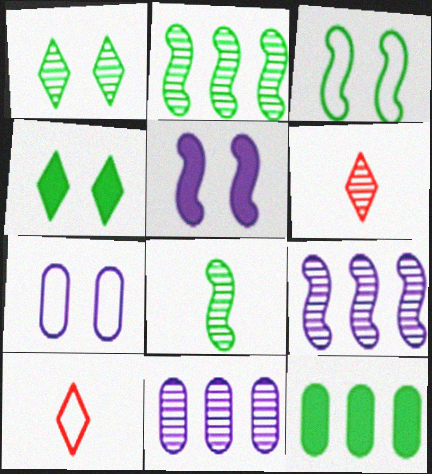[]